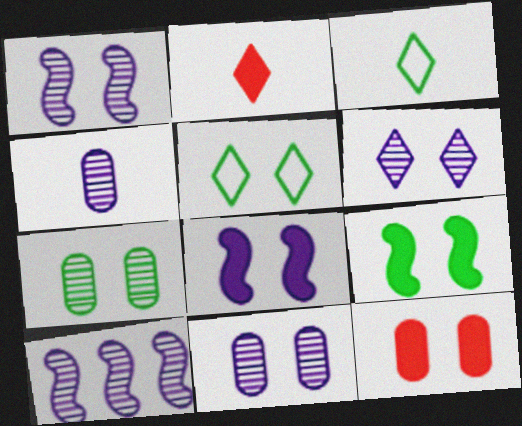[[1, 5, 12], 
[1, 6, 11], 
[3, 10, 12], 
[4, 6, 10], 
[5, 7, 9]]